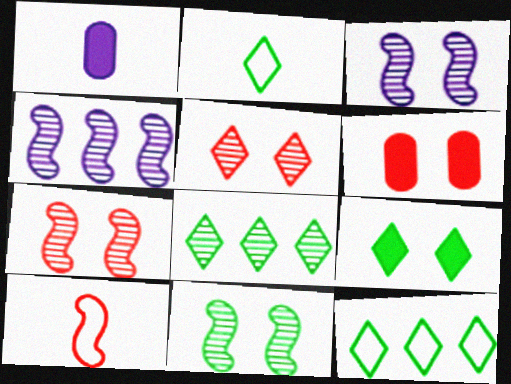[[1, 7, 12], 
[2, 4, 6], 
[2, 8, 9], 
[3, 7, 11]]